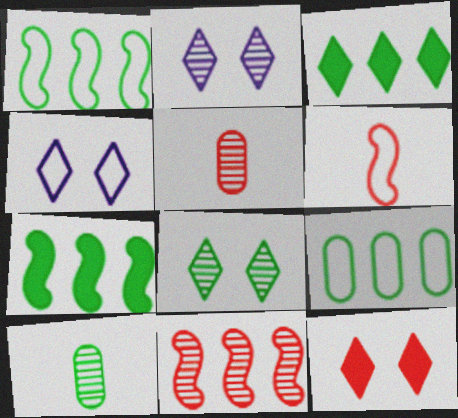[[2, 10, 11], 
[4, 5, 7], 
[4, 6, 9], 
[4, 8, 12]]